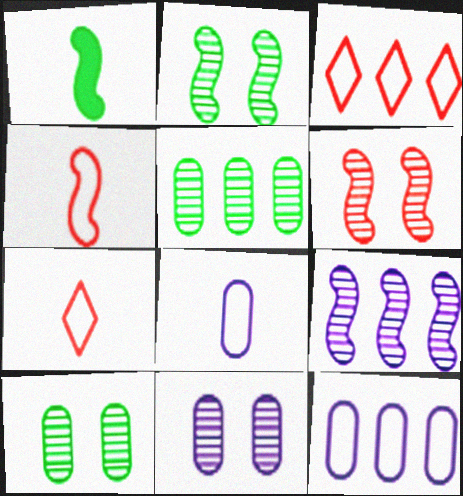[[1, 3, 11]]